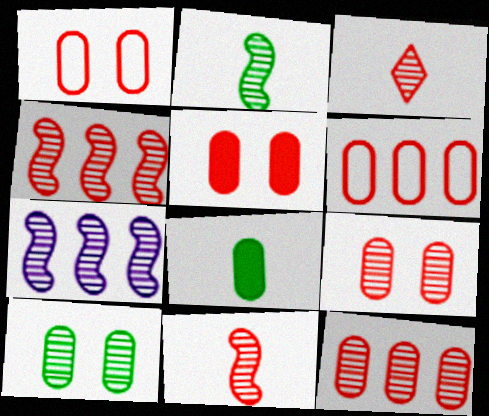[[1, 5, 9], 
[3, 4, 9], 
[3, 7, 10]]